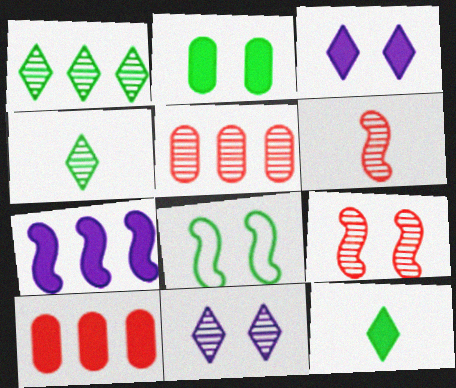[[6, 7, 8]]